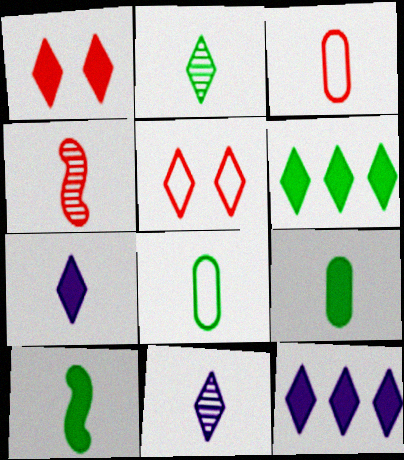[[1, 6, 7], 
[2, 5, 12], 
[2, 8, 10], 
[3, 10, 11], 
[4, 7, 8], 
[5, 6, 11]]